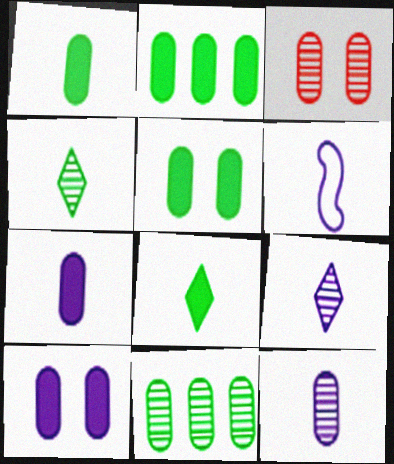[[1, 2, 5], 
[3, 11, 12], 
[6, 7, 9]]